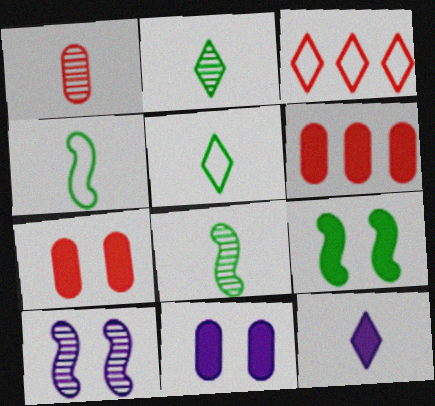[[1, 4, 12], 
[3, 8, 11], 
[5, 6, 10], 
[6, 9, 12]]